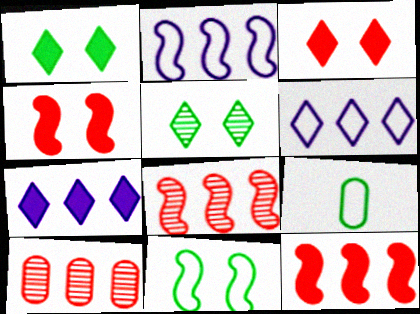[]